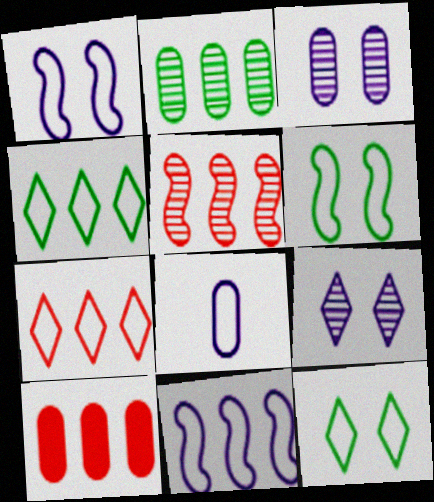[[5, 7, 10], 
[6, 7, 8]]